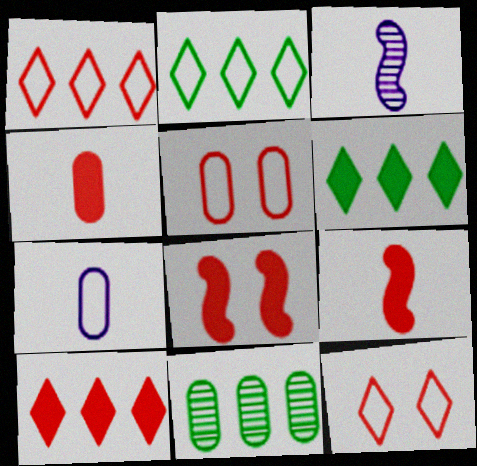[[3, 5, 6], 
[4, 8, 10]]